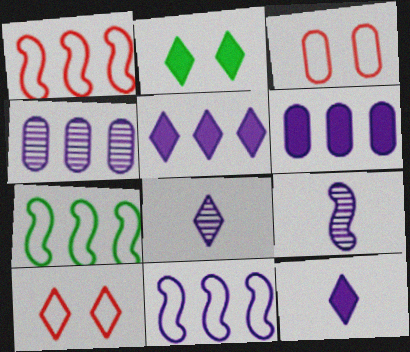[[1, 7, 11], 
[4, 5, 11]]